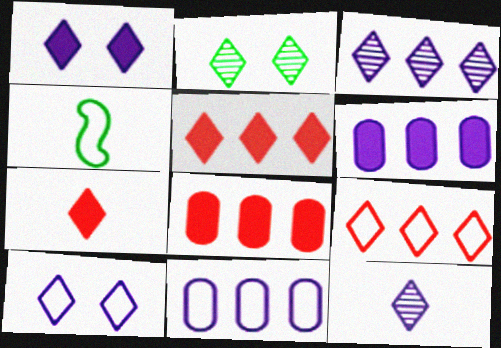[]